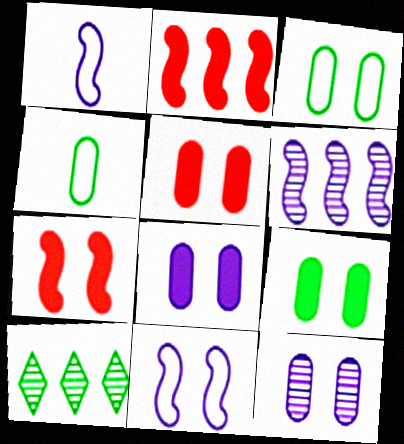[[1, 5, 10], 
[3, 5, 12], 
[5, 8, 9]]